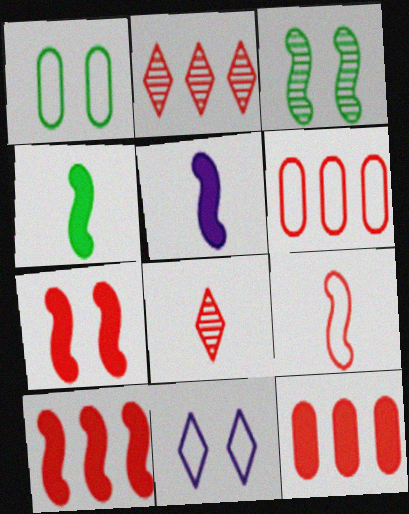[[1, 2, 5], 
[2, 6, 10], 
[6, 7, 8]]